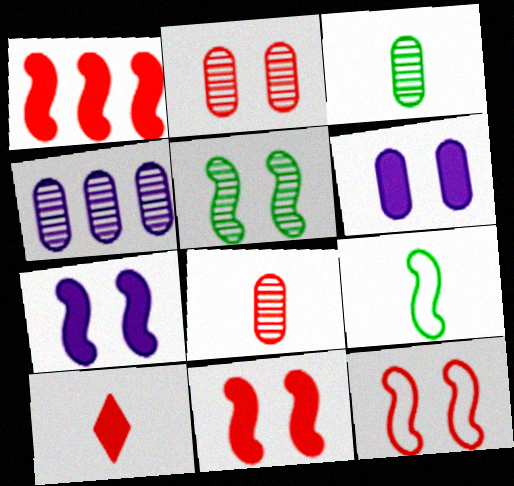[[2, 3, 4], 
[5, 7, 12]]